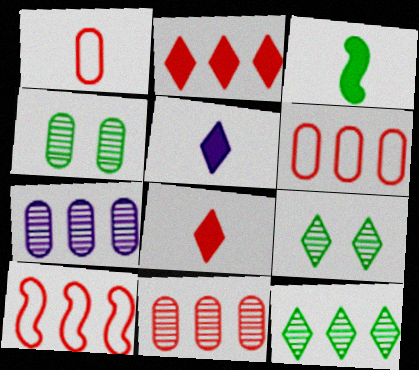[[2, 10, 11], 
[4, 5, 10]]